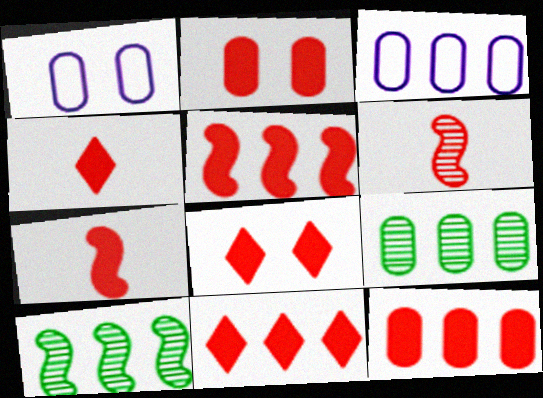[[1, 4, 10], 
[2, 4, 5], 
[2, 7, 11], 
[3, 9, 12], 
[3, 10, 11], 
[4, 8, 11], 
[5, 11, 12], 
[7, 8, 12]]